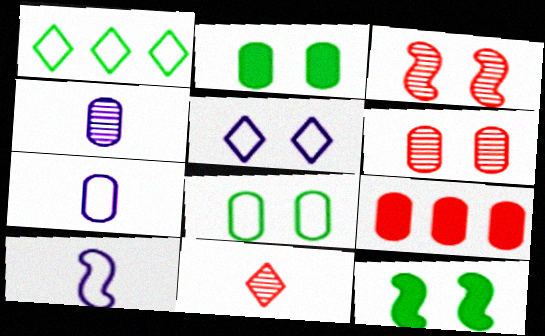[[2, 3, 5], 
[4, 8, 9], 
[5, 6, 12]]